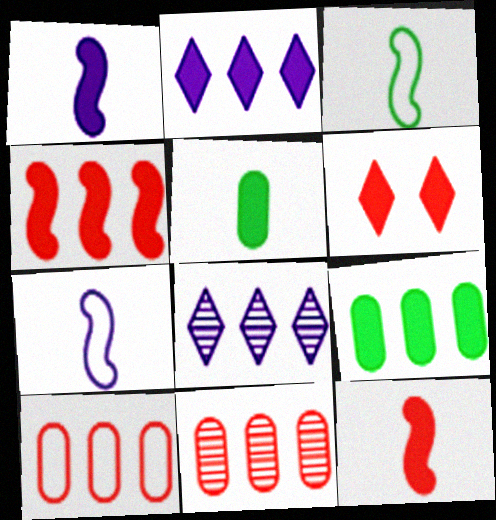[[1, 6, 9], 
[2, 4, 9]]